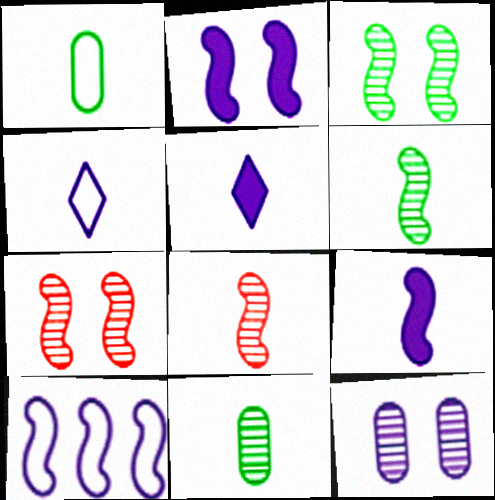[[1, 5, 8], 
[5, 10, 12]]